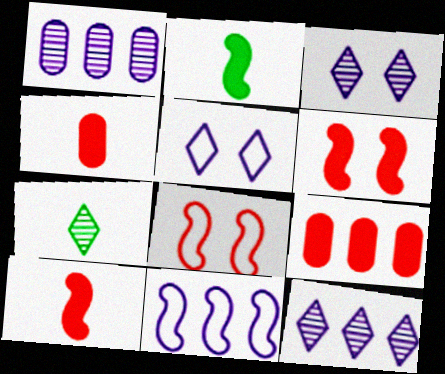[]